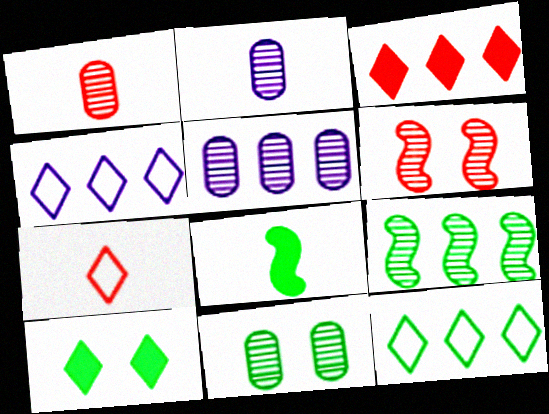[[1, 5, 11], 
[2, 7, 8], 
[8, 11, 12]]